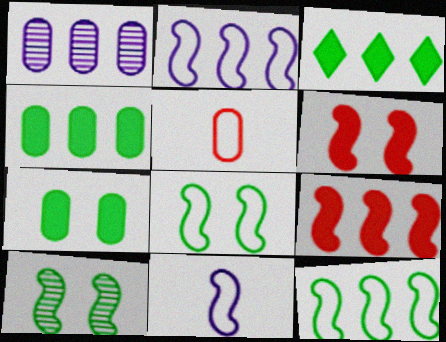[[1, 5, 7], 
[9, 10, 11]]